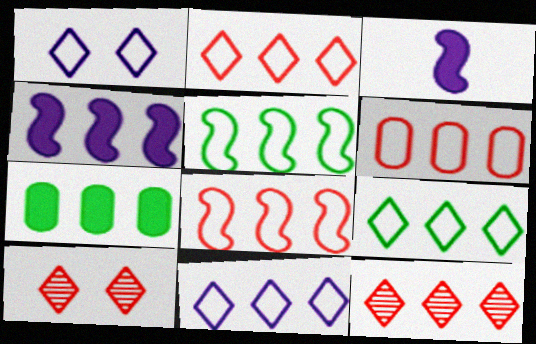[[2, 6, 8], 
[2, 9, 11], 
[5, 6, 11]]